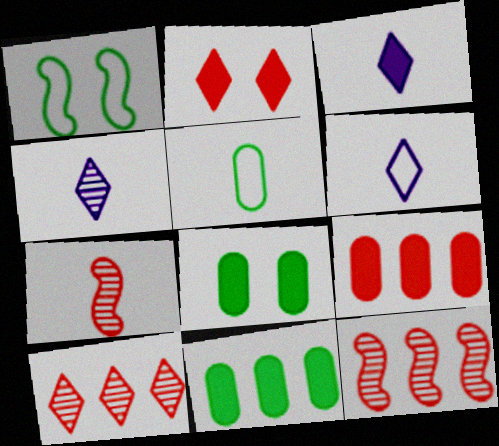[[1, 4, 9], 
[3, 4, 6], 
[3, 5, 7], 
[6, 8, 12]]